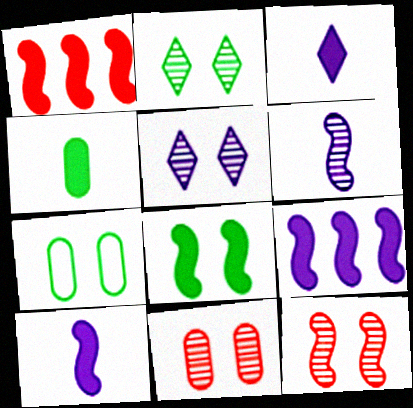[[1, 8, 10], 
[2, 7, 8]]